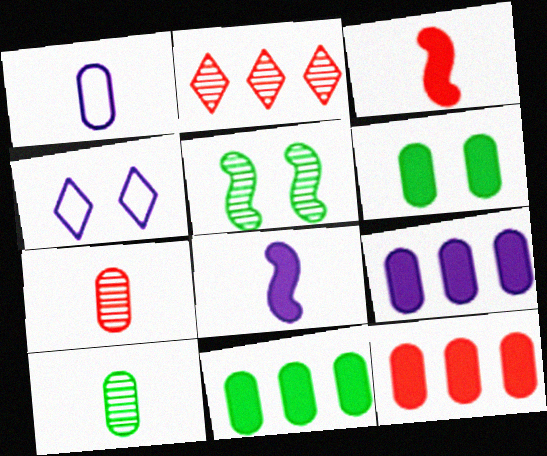[[9, 11, 12]]